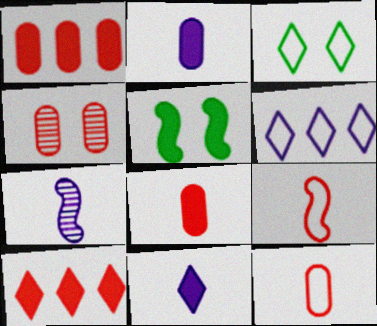[[1, 3, 7], 
[1, 4, 12], 
[1, 5, 11], 
[2, 5, 10], 
[4, 9, 10]]